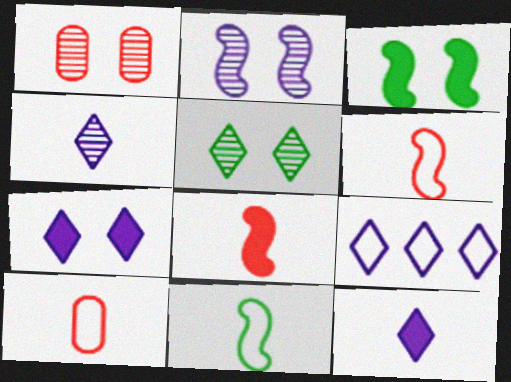[[1, 2, 5], 
[4, 7, 9]]